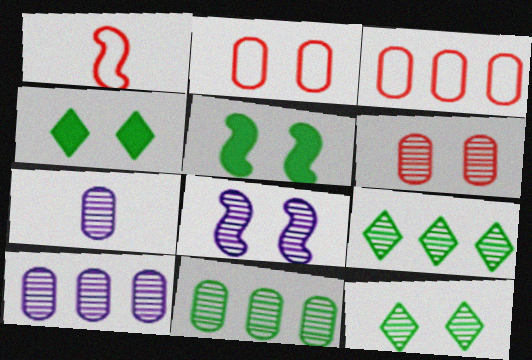[[1, 4, 10], 
[2, 4, 8], 
[6, 7, 11], 
[6, 8, 12]]